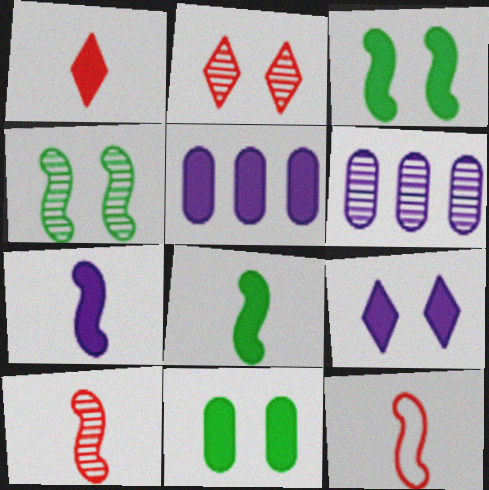[[1, 3, 5], 
[5, 7, 9]]